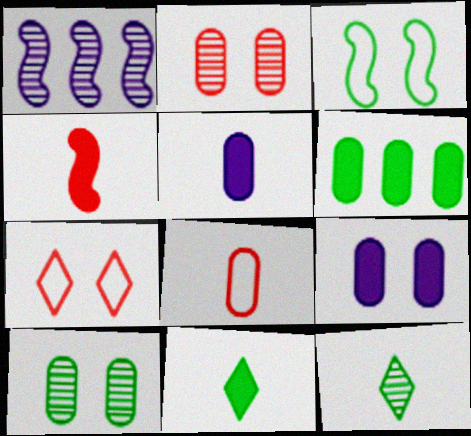[[1, 2, 12], 
[1, 3, 4], 
[3, 6, 12], 
[4, 5, 11]]